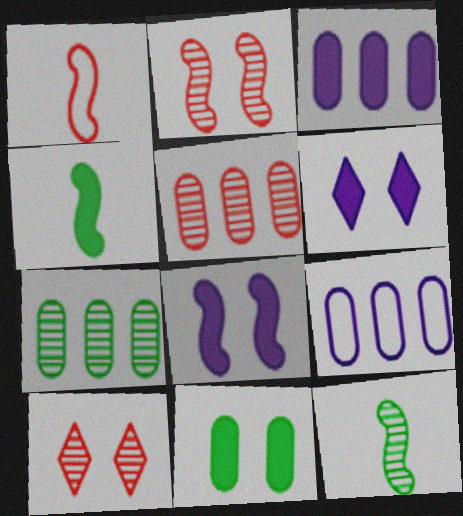[[1, 6, 7], 
[4, 9, 10]]